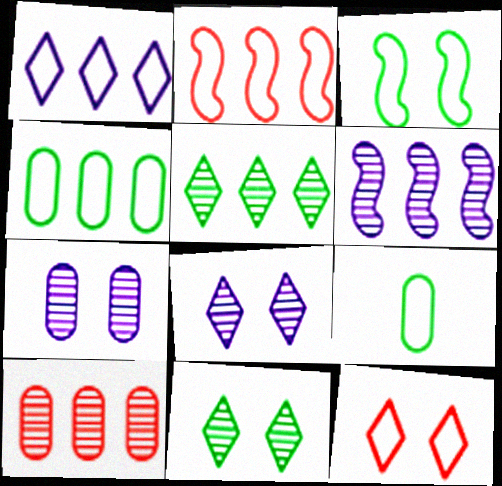[[1, 2, 4], 
[5, 6, 10]]